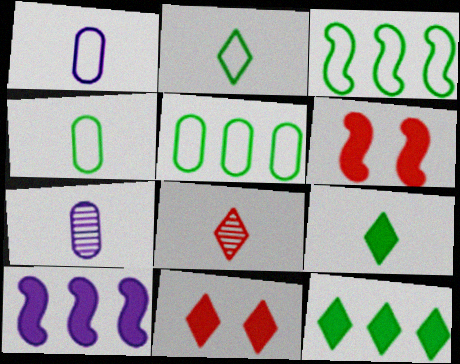[[3, 7, 11]]